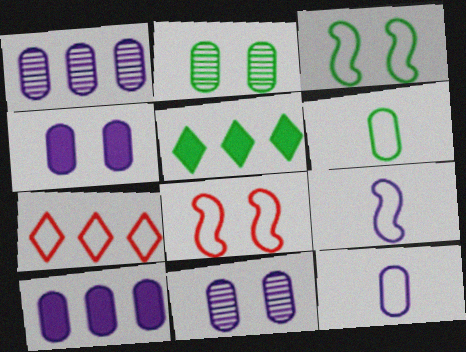[[1, 4, 12], 
[3, 7, 12], 
[10, 11, 12]]